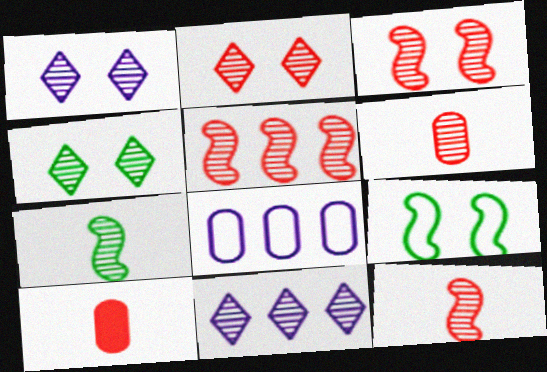[[1, 2, 4], 
[2, 5, 6], 
[3, 5, 12], 
[9, 10, 11]]